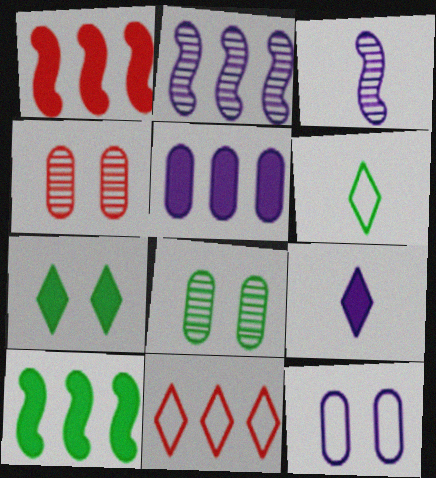[[2, 9, 12], 
[6, 8, 10]]